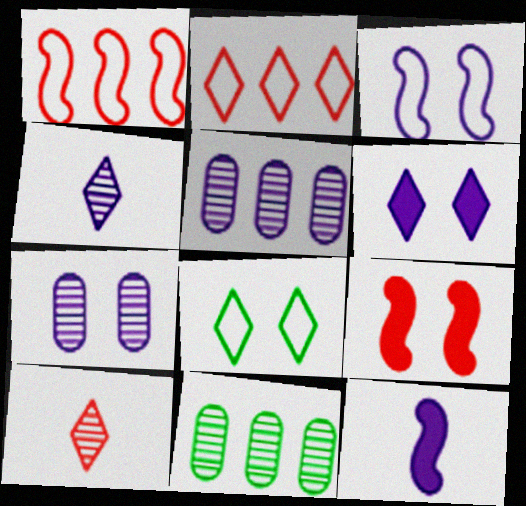[[3, 6, 7], 
[7, 8, 9]]